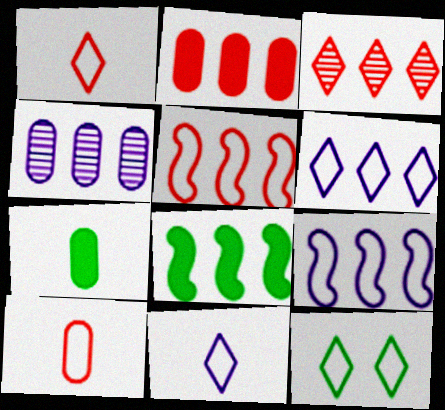[[1, 6, 12], 
[2, 3, 5], 
[9, 10, 12]]